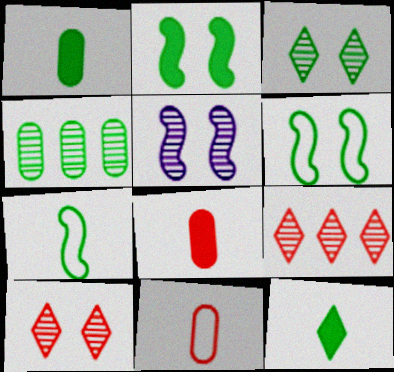[[4, 6, 12]]